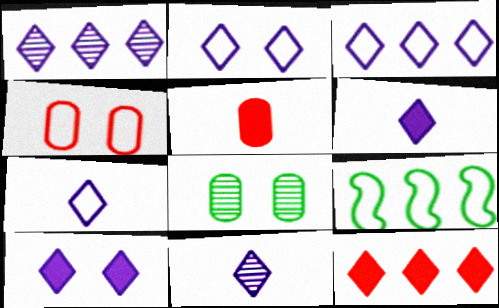[[1, 2, 6], 
[1, 7, 10], 
[2, 3, 7], 
[3, 10, 11], 
[4, 7, 9], 
[6, 7, 11]]